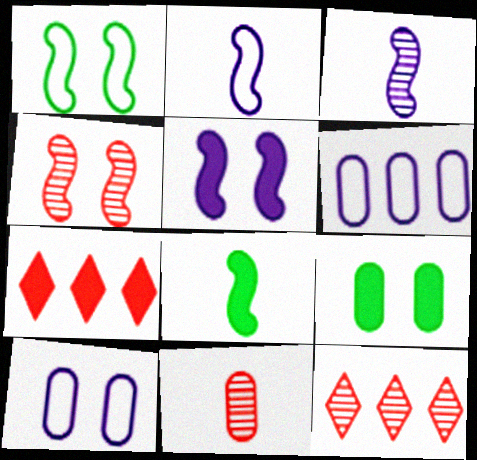[[1, 4, 5], 
[2, 9, 12], 
[4, 11, 12], 
[6, 9, 11], 
[8, 10, 12]]